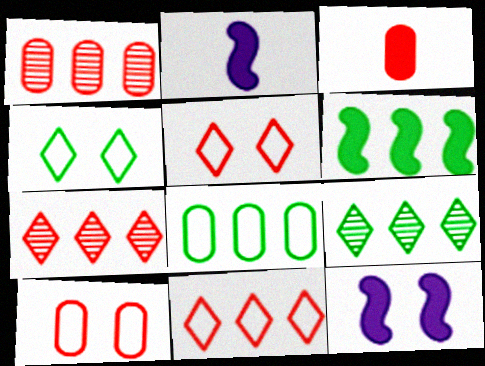[[1, 2, 4], 
[1, 3, 10], 
[2, 9, 10], 
[6, 8, 9]]